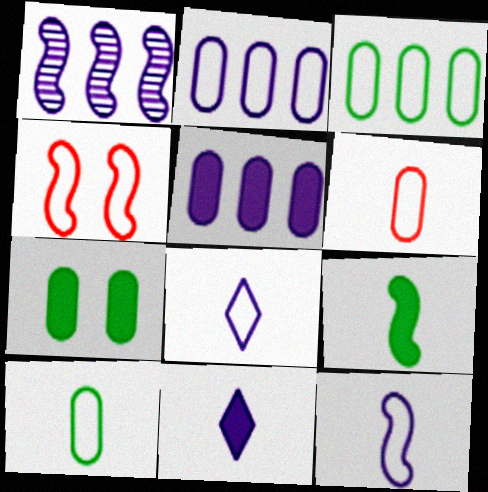[[1, 4, 9], 
[3, 4, 8]]